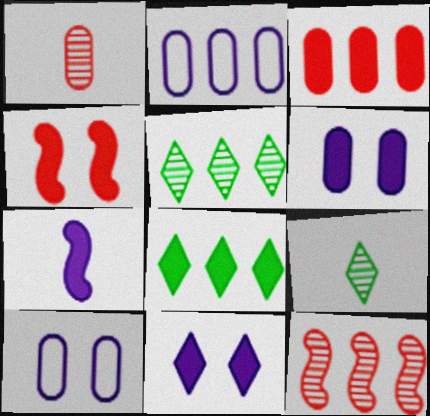[[2, 4, 9], 
[2, 8, 12]]